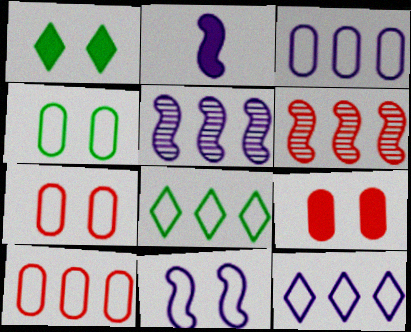[[2, 5, 11]]